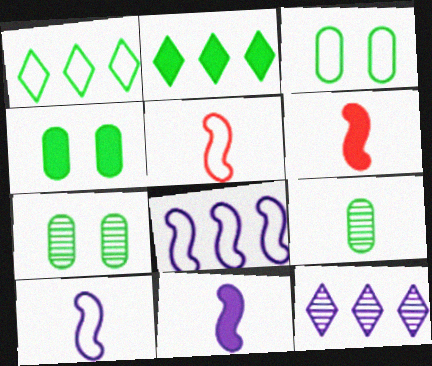[[3, 4, 7], 
[3, 6, 12], 
[4, 5, 12]]